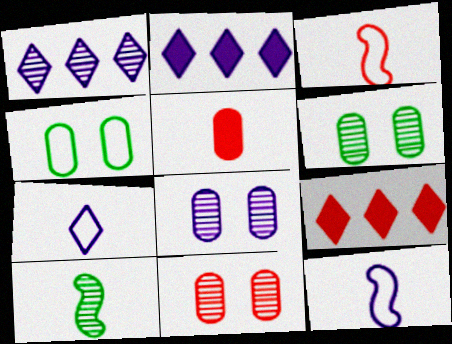[[1, 10, 11], 
[2, 3, 6], 
[2, 8, 12], 
[3, 9, 11], 
[5, 7, 10], 
[6, 8, 11], 
[6, 9, 12]]